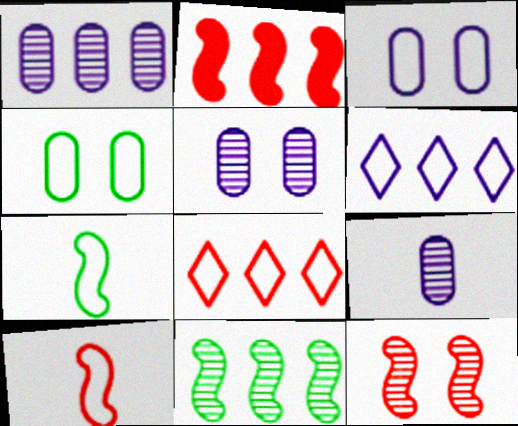[[1, 5, 9], 
[2, 10, 12], 
[3, 7, 8], 
[4, 6, 10]]